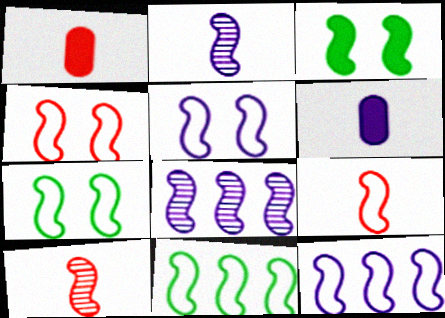[[3, 8, 9], 
[3, 10, 12], 
[4, 5, 7], 
[5, 9, 11], 
[7, 9, 12]]